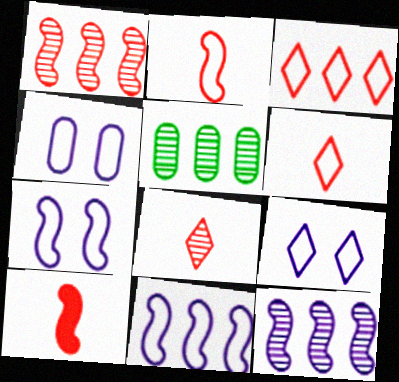[[4, 7, 9], 
[5, 9, 10]]